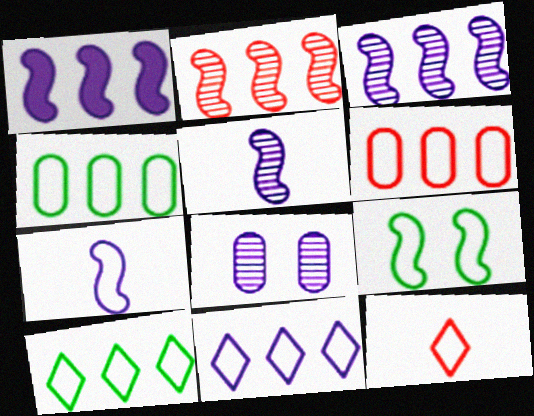[]